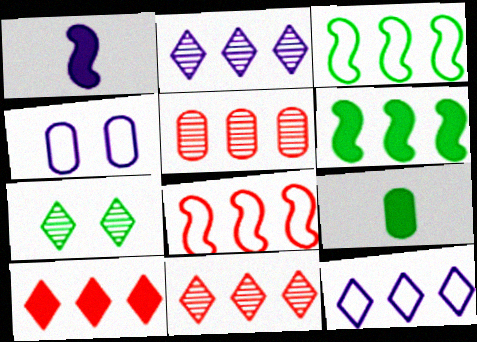[[1, 2, 4], 
[3, 7, 9], 
[4, 5, 9], 
[5, 6, 12], 
[5, 8, 10]]